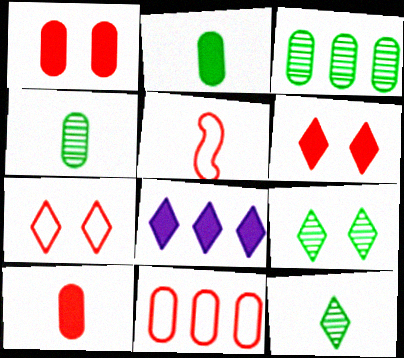[[5, 7, 11], 
[7, 8, 12]]